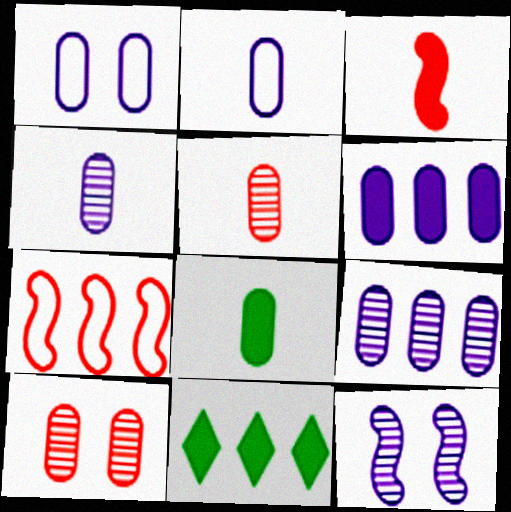[[1, 4, 6], 
[2, 5, 8], 
[7, 9, 11]]